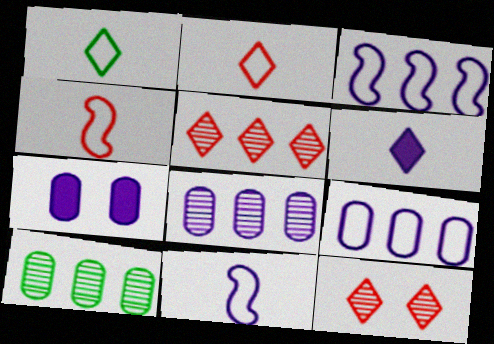[]